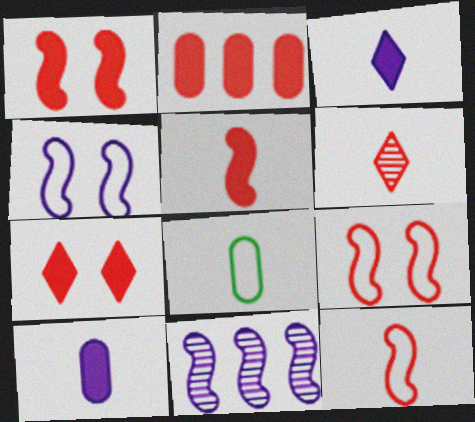[[2, 5, 7], 
[2, 6, 9], 
[7, 8, 11]]